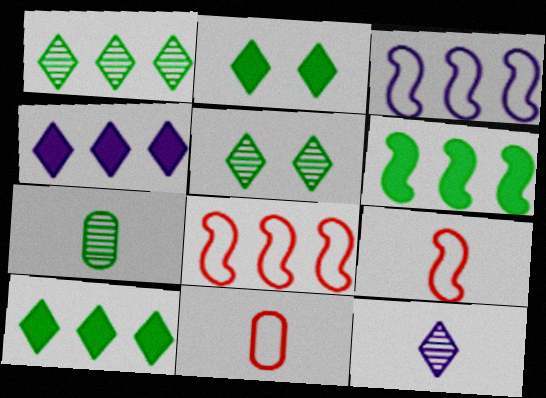[]